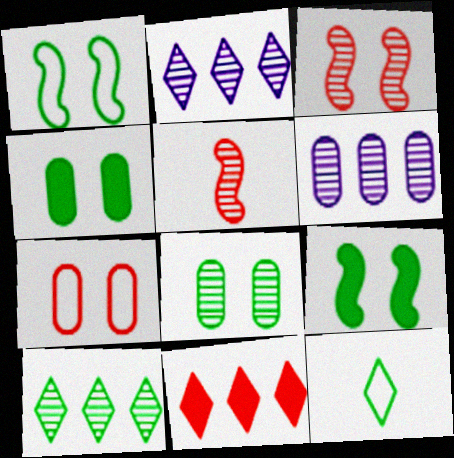[[2, 5, 8], 
[5, 7, 11]]